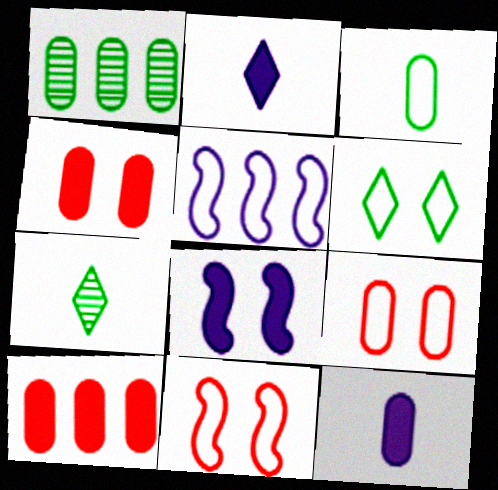[[1, 2, 11], 
[1, 9, 12], 
[4, 5, 7]]